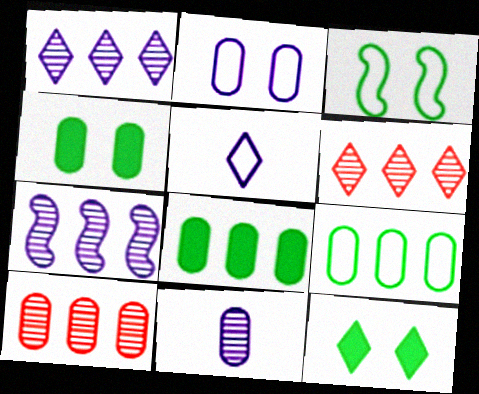[[5, 6, 12]]